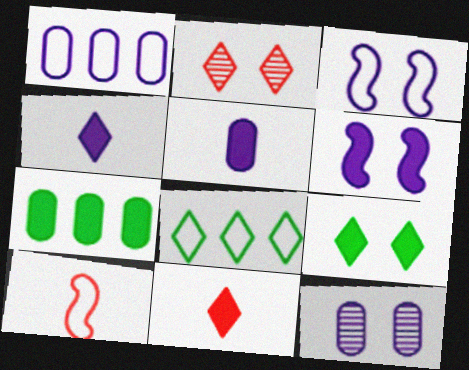[[1, 5, 12], 
[2, 4, 8], 
[6, 7, 11]]